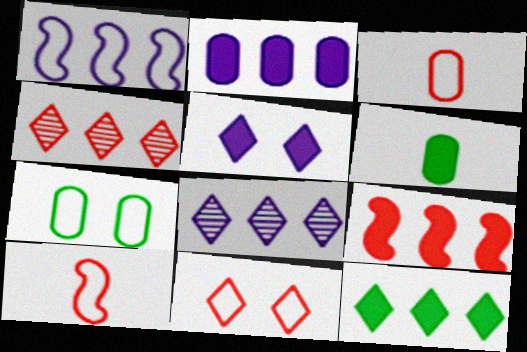[[1, 2, 8], 
[2, 9, 12], 
[5, 6, 9]]